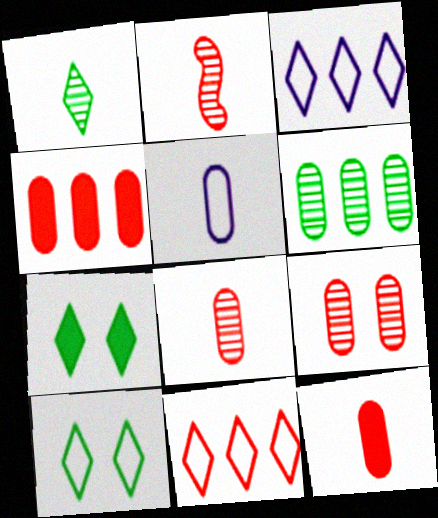[]